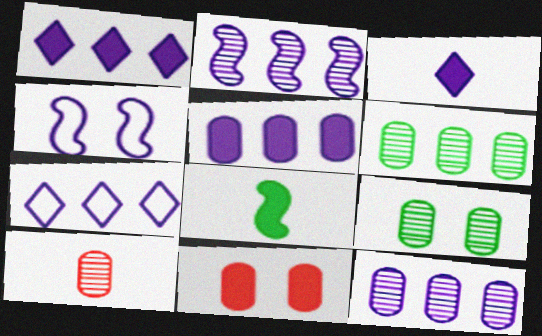[[1, 8, 11], 
[2, 5, 7], 
[3, 4, 12], 
[9, 10, 12]]